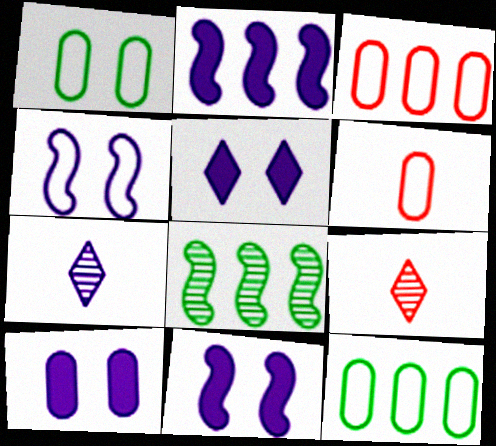[[1, 2, 9], 
[5, 6, 8], 
[5, 10, 11], 
[9, 11, 12]]